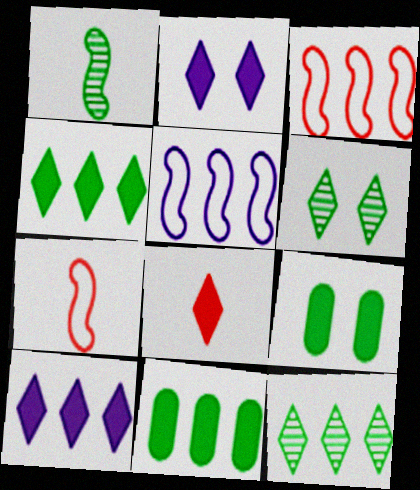[[2, 4, 8]]